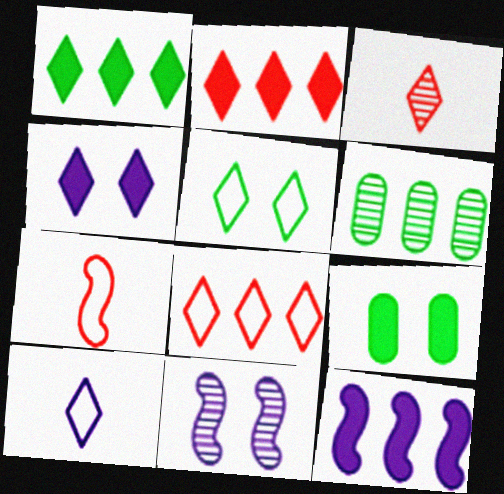[[3, 6, 11], 
[4, 6, 7], 
[5, 8, 10], 
[6, 8, 12]]